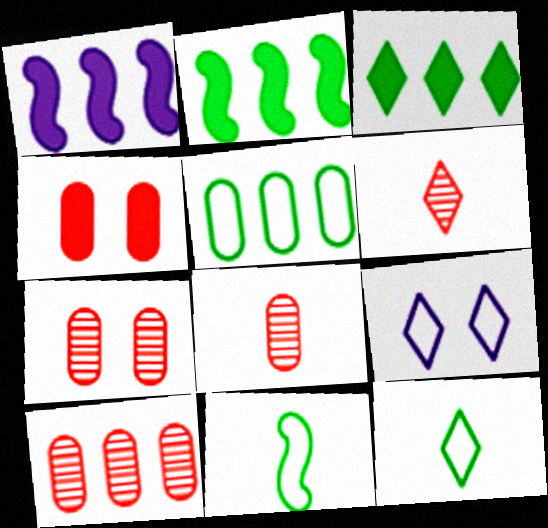[[1, 7, 12], 
[2, 8, 9], 
[3, 6, 9], 
[7, 8, 10]]